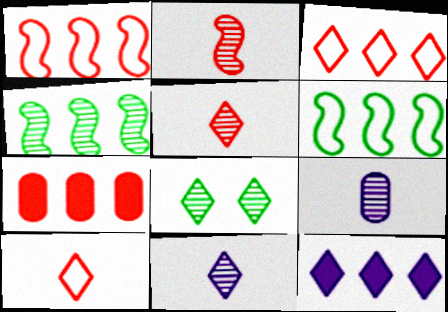[[8, 10, 12]]